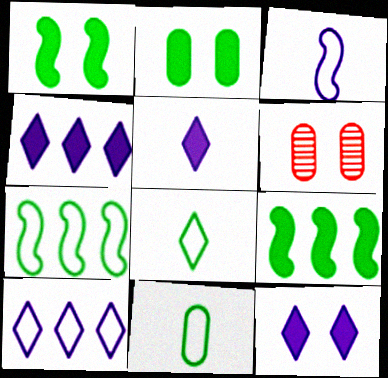[[4, 5, 12], 
[5, 6, 7]]